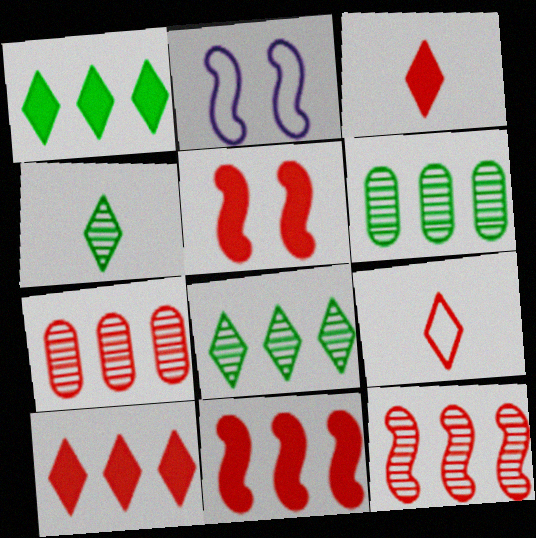[[2, 3, 6], 
[5, 7, 9]]